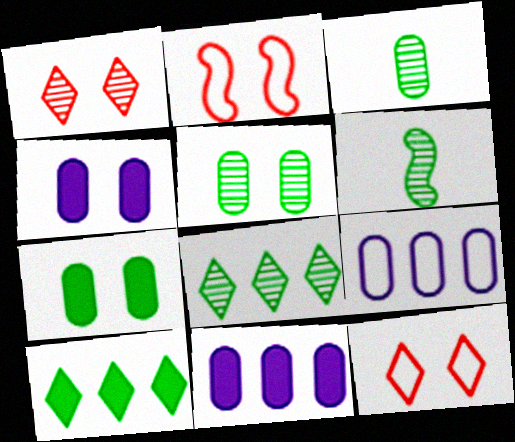[[5, 6, 8], 
[6, 11, 12]]